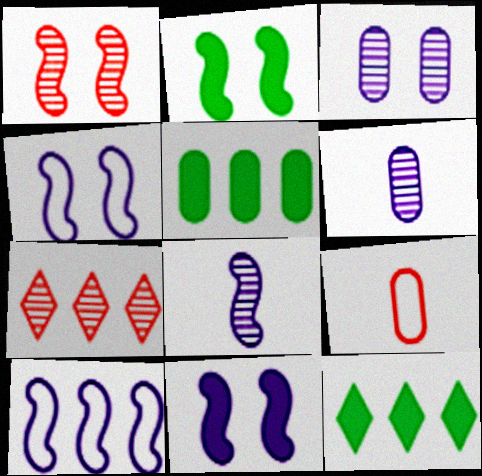[[1, 2, 4], 
[3, 5, 9], 
[5, 7, 10], 
[8, 10, 11]]